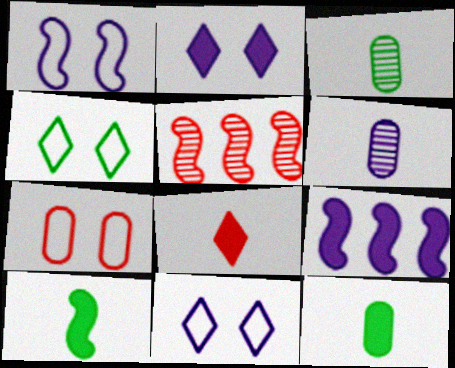[[1, 4, 7], 
[1, 5, 10], 
[5, 7, 8], 
[5, 11, 12], 
[6, 9, 11]]